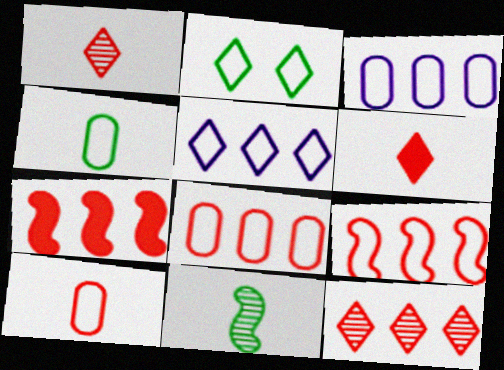[[7, 8, 12]]